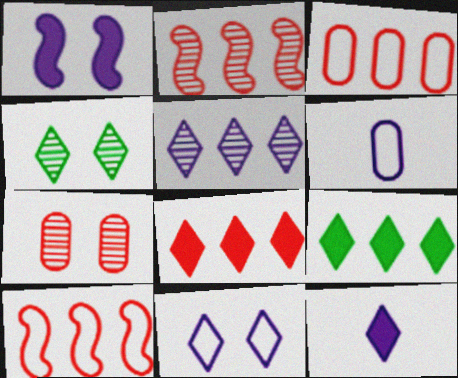[[1, 5, 6], 
[2, 3, 8], 
[5, 11, 12]]